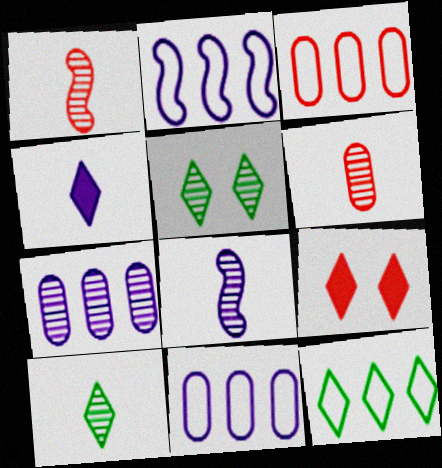[[1, 3, 9], 
[1, 5, 7], 
[2, 3, 12], 
[6, 8, 10]]